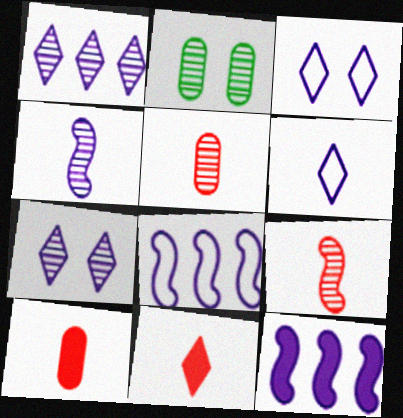[[1, 2, 9], 
[2, 8, 11]]